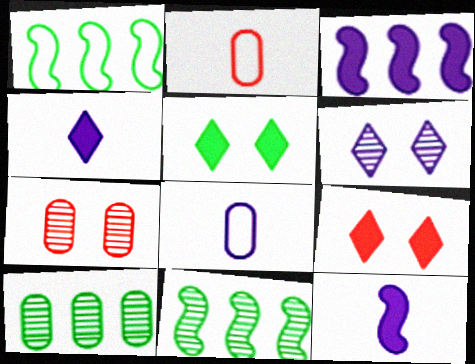[[1, 4, 7], 
[3, 6, 8], 
[8, 9, 11]]